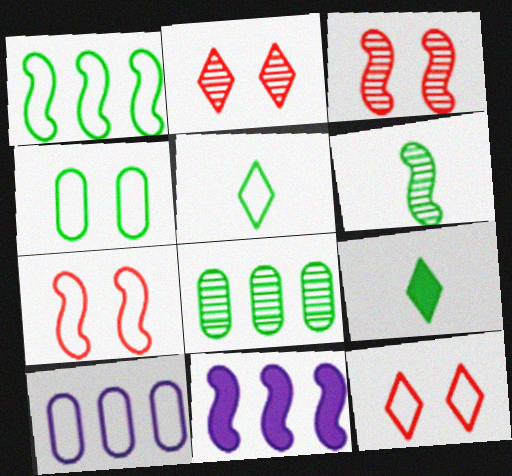[[1, 4, 5], 
[3, 9, 10], 
[5, 7, 10], 
[6, 7, 11]]